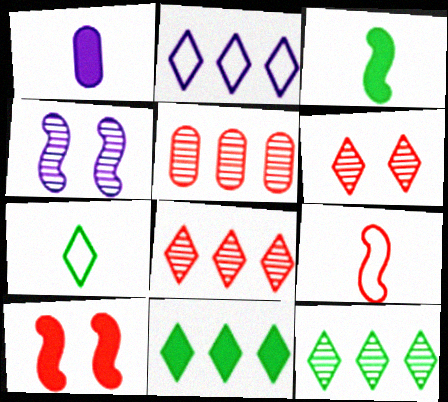[[1, 2, 4], 
[1, 10, 11], 
[2, 8, 11]]